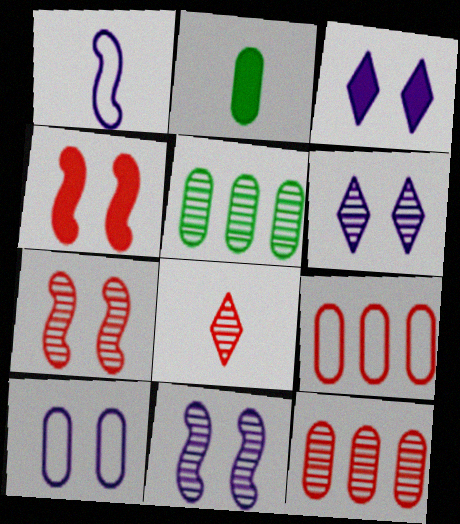[[1, 2, 8], 
[2, 10, 12], 
[3, 10, 11], 
[4, 8, 9], 
[5, 8, 11], 
[7, 8, 12]]